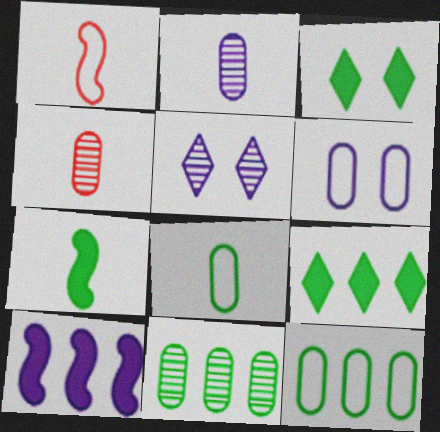[]